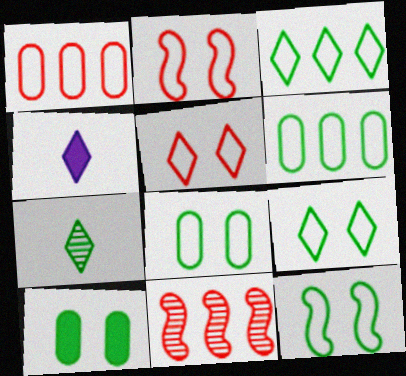[[4, 8, 11], 
[8, 9, 12]]